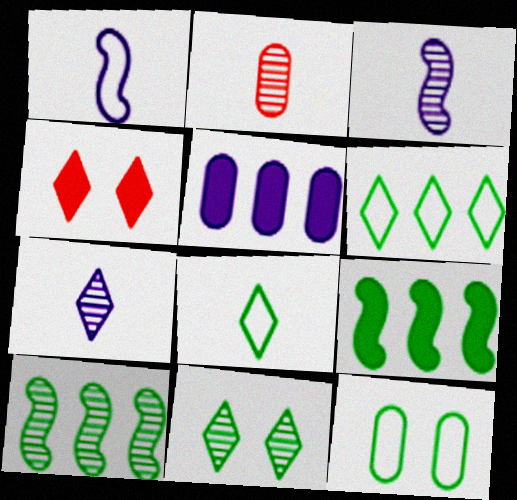[[2, 5, 12], 
[4, 6, 7]]